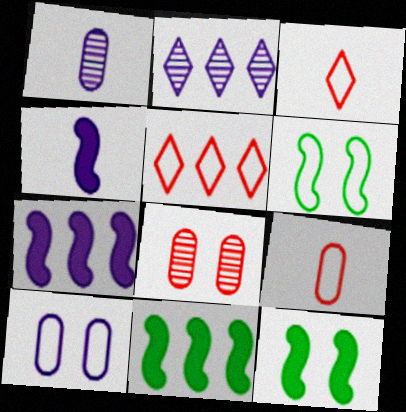[[1, 5, 12], 
[2, 4, 10], 
[2, 9, 12]]